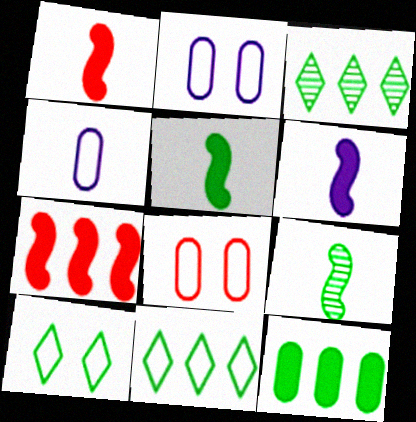[[1, 2, 3], 
[1, 5, 6], 
[3, 6, 8], 
[9, 10, 12]]